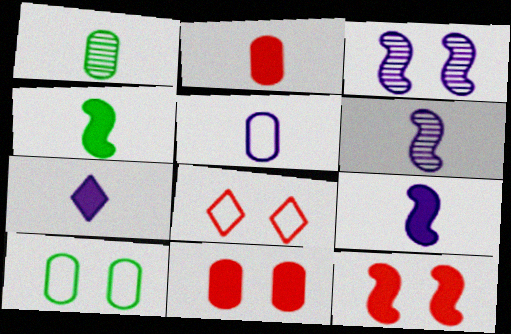[[1, 2, 5], 
[2, 4, 7], 
[5, 6, 7]]